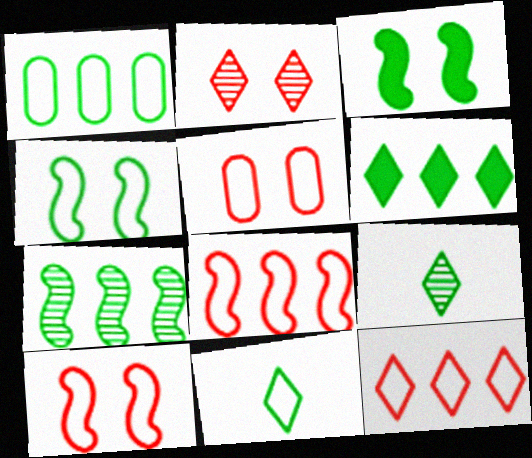[[1, 3, 9], 
[1, 4, 11], 
[1, 6, 7]]